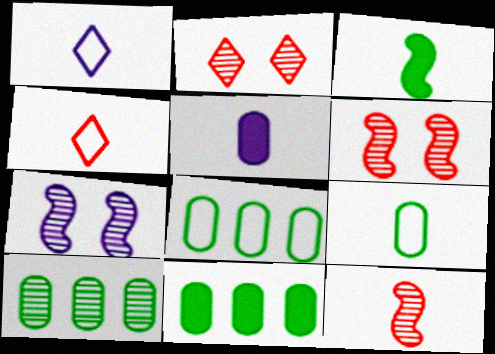[[1, 6, 11], 
[4, 7, 11], 
[8, 10, 11]]